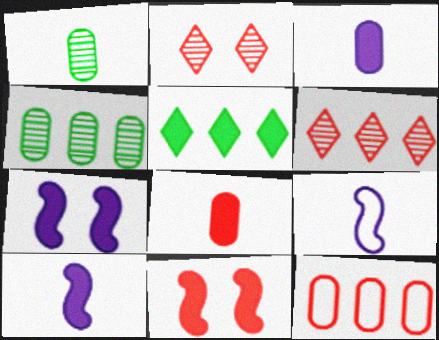[[3, 5, 11], 
[5, 7, 8]]